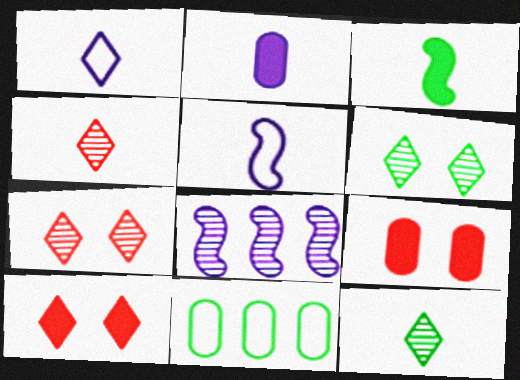[[3, 6, 11]]